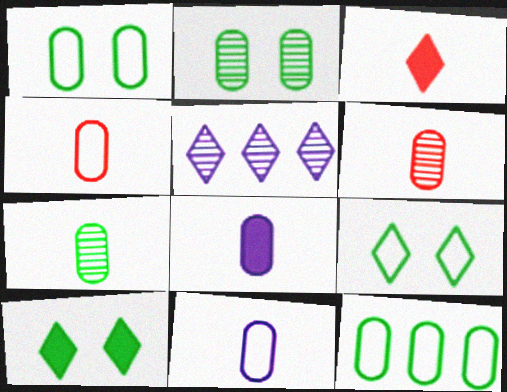[[3, 5, 9], 
[4, 7, 8]]